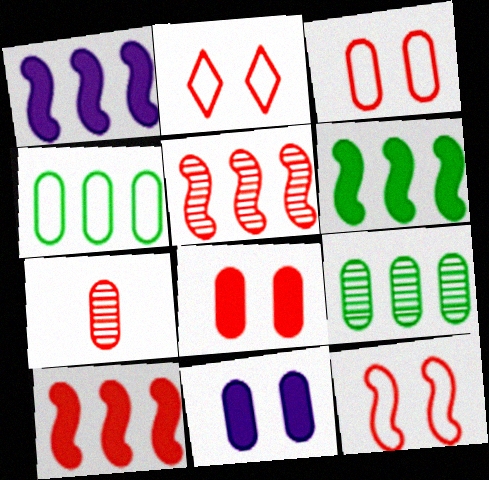[[1, 6, 10], 
[2, 3, 12], 
[2, 7, 10], 
[4, 7, 11]]